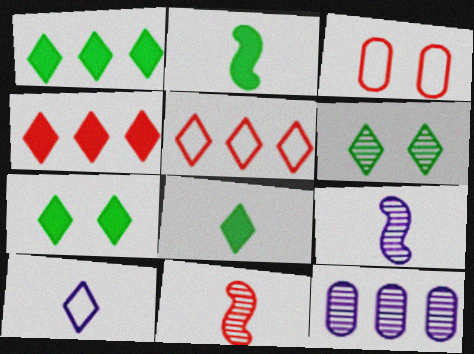[[1, 3, 9], 
[1, 7, 8], 
[3, 4, 11], 
[4, 6, 10], 
[6, 11, 12]]